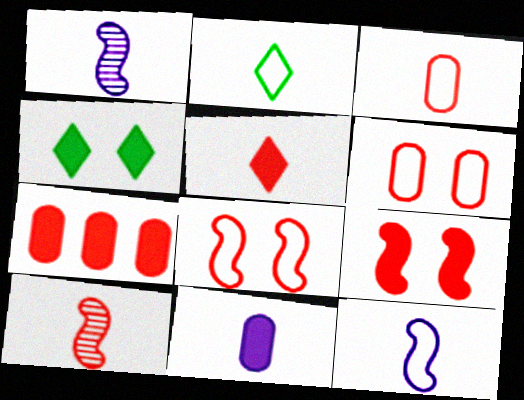[[2, 3, 12], 
[2, 10, 11], 
[3, 5, 10], 
[5, 7, 9]]